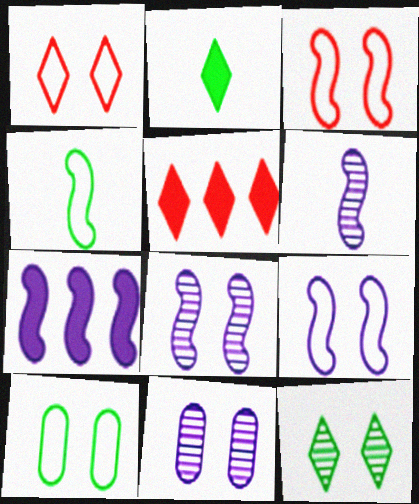[[1, 9, 10], 
[4, 5, 11], 
[5, 6, 10], 
[6, 7, 9]]